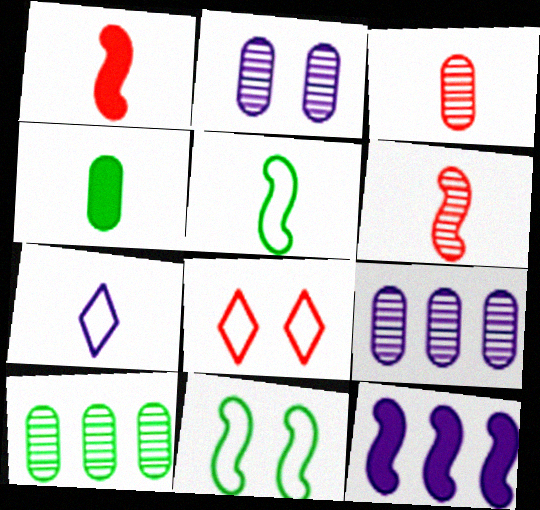[[2, 3, 10], 
[2, 7, 12], 
[4, 6, 7], 
[6, 11, 12]]